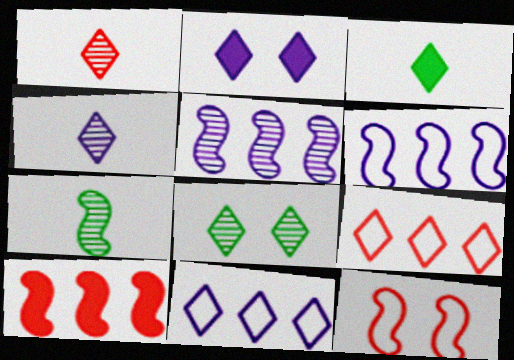[[2, 4, 11]]